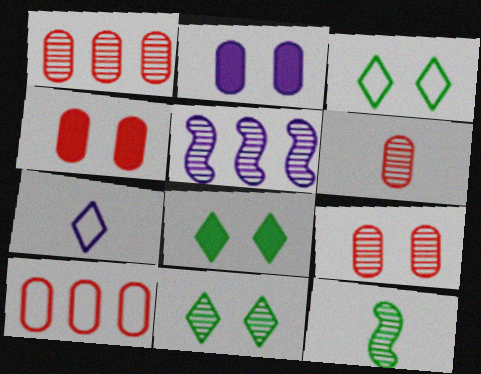[[1, 6, 9], 
[2, 5, 7], 
[3, 8, 11], 
[4, 6, 10], 
[5, 6, 11]]